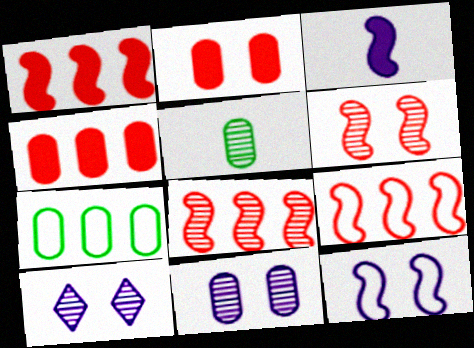[[1, 8, 9], 
[5, 8, 10]]